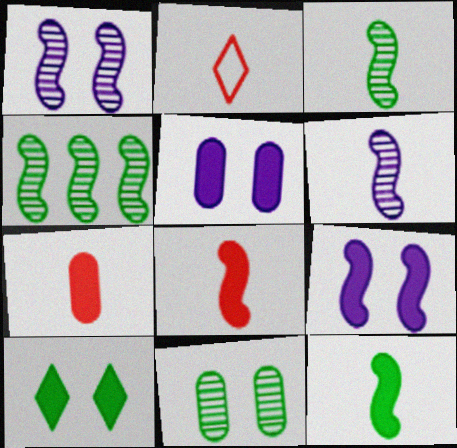[[2, 4, 5]]